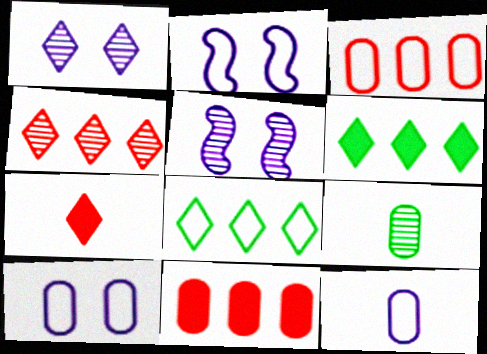[[1, 7, 8], 
[4, 5, 9], 
[9, 10, 11]]